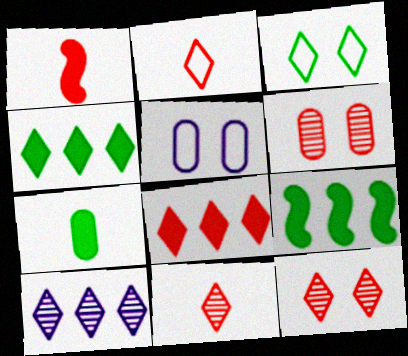[[2, 8, 12], 
[5, 9, 11]]